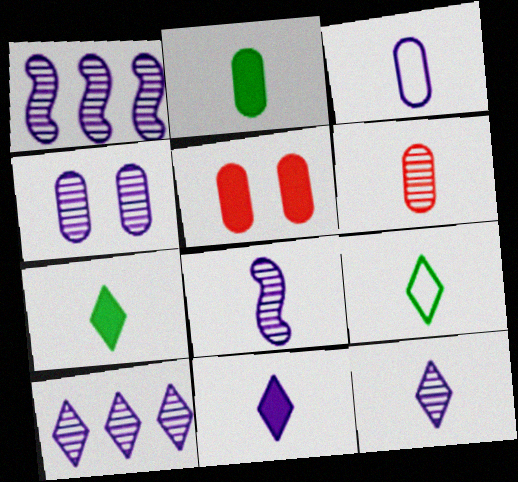[[1, 4, 12], 
[1, 5, 9], 
[2, 3, 6], 
[3, 8, 11], 
[4, 8, 10]]